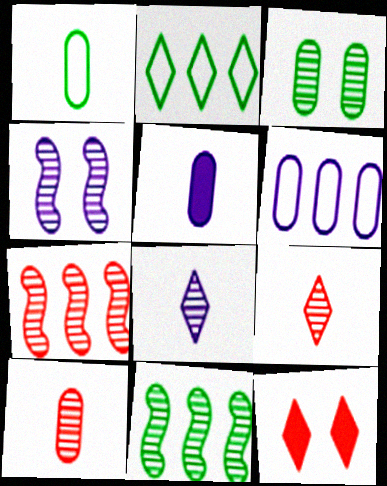[[1, 5, 10], 
[2, 8, 12], 
[3, 7, 8]]